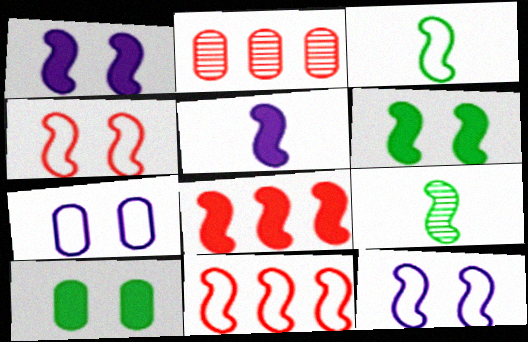[[1, 9, 11], 
[3, 11, 12], 
[5, 6, 8], 
[8, 9, 12]]